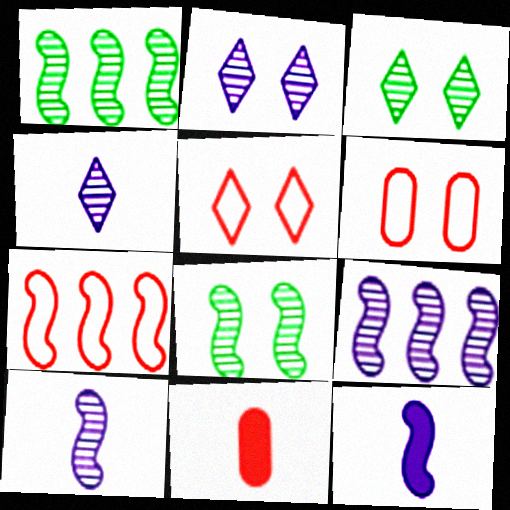[[7, 8, 12]]